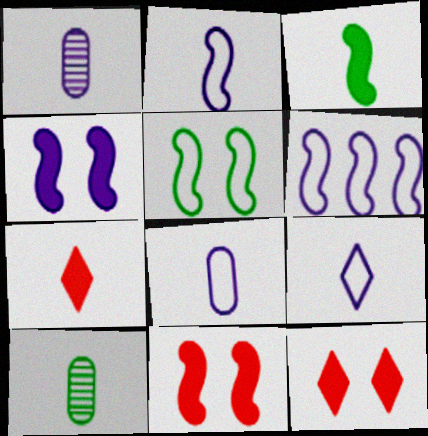[[2, 7, 10], 
[2, 8, 9], 
[6, 10, 12]]